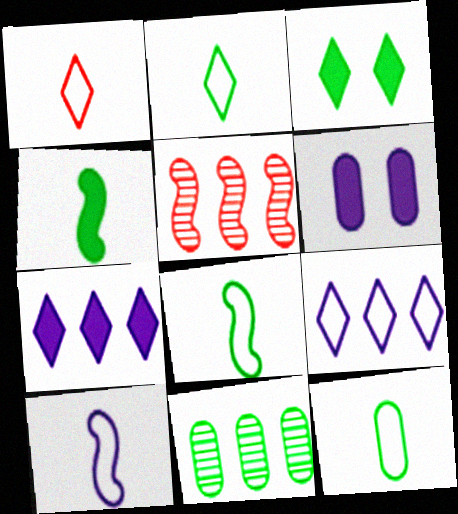[[1, 10, 12], 
[2, 5, 6], 
[2, 8, 12], 
[3, 8, 11]]